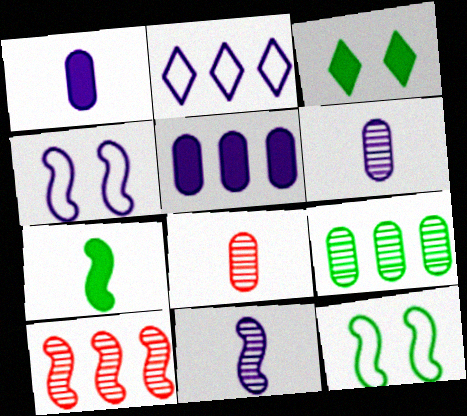[[4, 7, 10]]